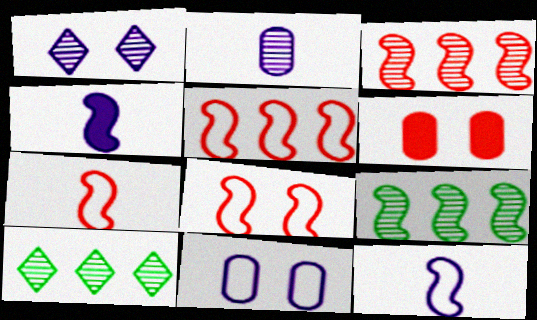[[4, 8, 9], 
[5, 7, 8], 
[6, 10, 12]]